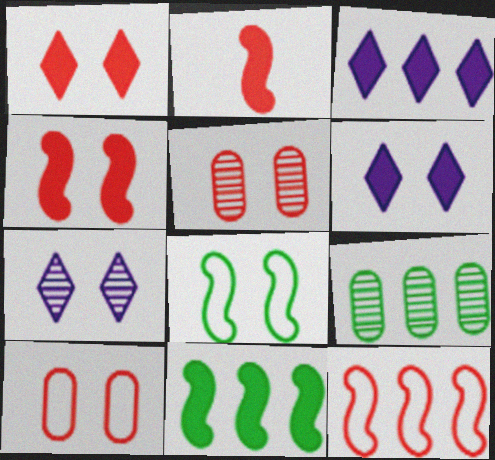[[3, 9, 12], 
[5, 6, 8]]